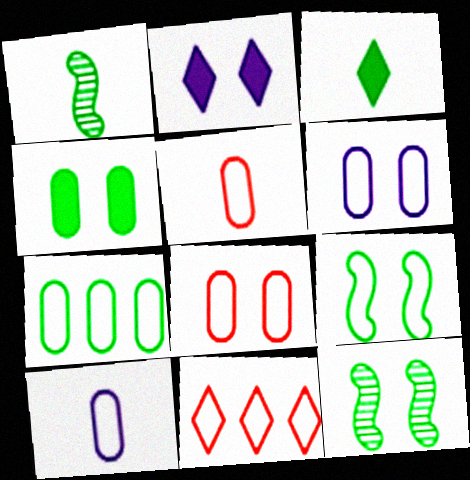[[2, 8, 12], 
[3, 7, 12], 
[5, 6, 7], 
[7, 8, 10], 
[9, 10, 11]]